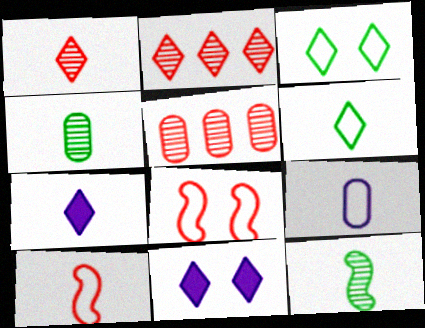[[1, 6, 7], 
[2, 3, 7], 
[2, 6, 11], 
[4, 7, 10], 
[6, 9, 10]]